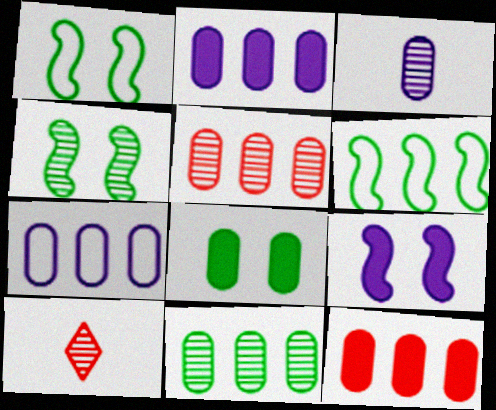[[1, 2, 10], 
[7, 11, 12]]